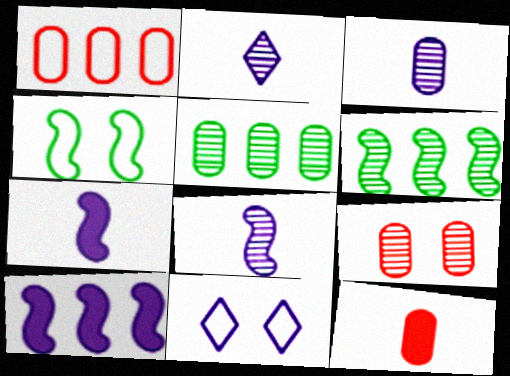[[1, 9, 12], 
[2, 3, 8], 
[2, 6, 9], 
[3, 5, 9], 
[3, 10, 11], 
[6, 11, 12]]